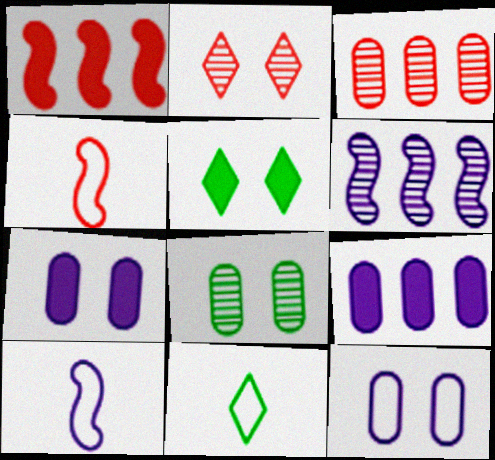[[3, 5, 10]]